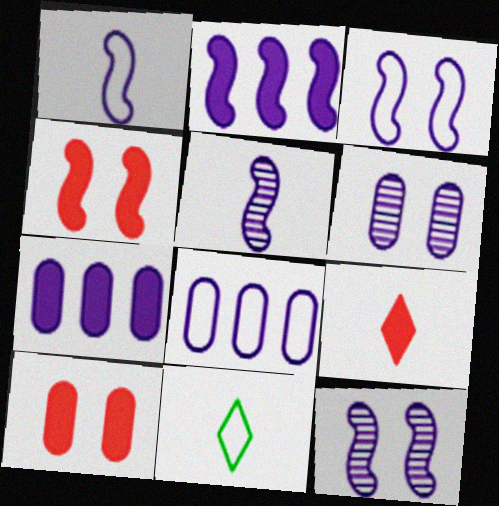[[1, 2, 12], 
[2, 3, 5]]